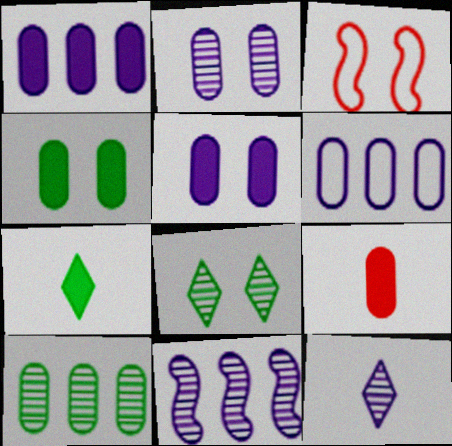[[1, 4, 9], 
[2, 11, 12], 
[3, 5, 8]]